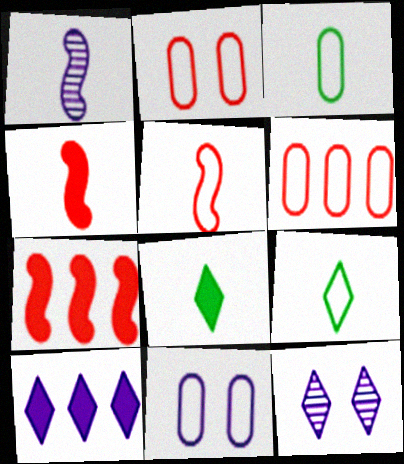[[1, 10, 11], 
[3, 6, 11], 
[3, 7, 12]]